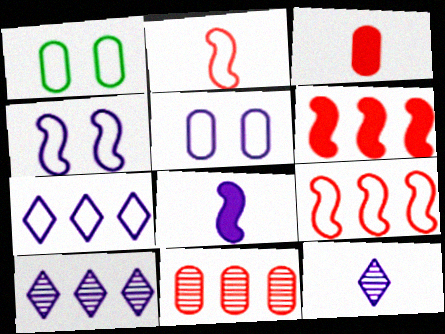[[1, 2, 7], 
[1, 6, 12], 
[5, 8, 10]]